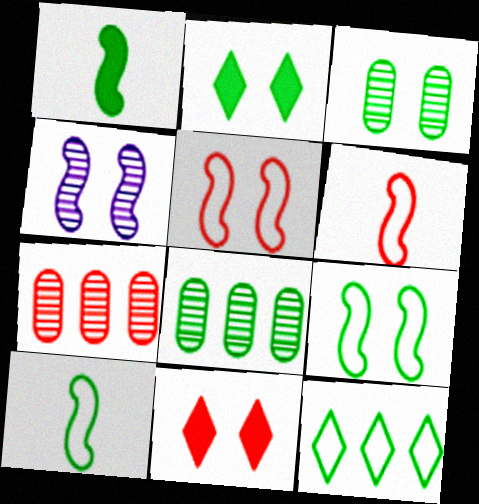[[1, 3, 12], 
[2, 3, 9], 
[2, 8, 10], 
[6, 7, 11]]